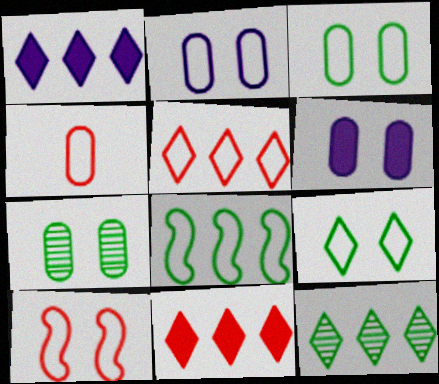[[1, 5, 12], 
[2, 9, 10], 
[4, 5, 10]]